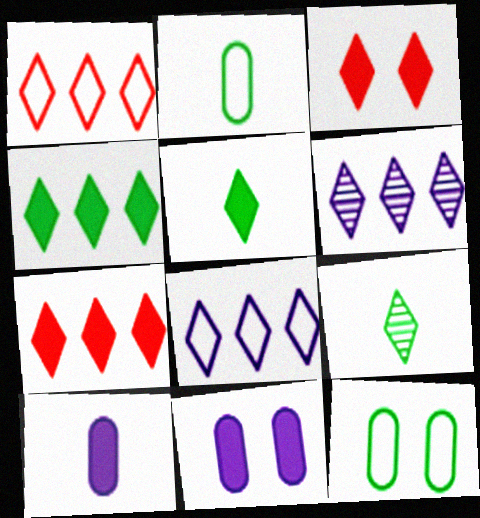[[1, 4, 6], 
[3, 8, 9]]